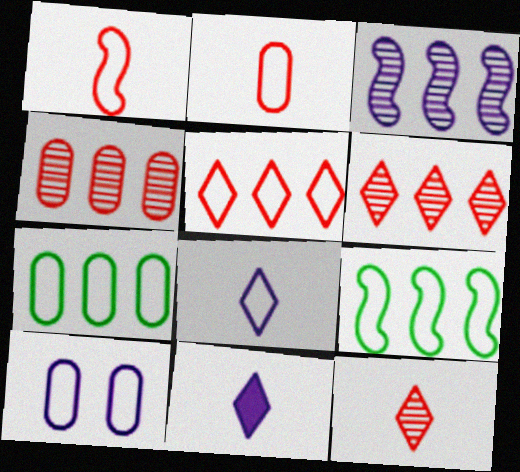[[2, 7, 10], 
[3, 10, 11]]